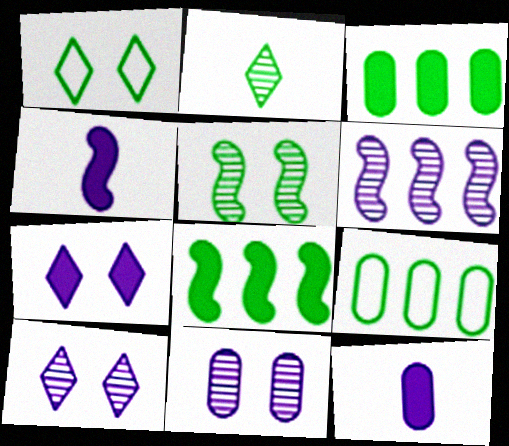[]